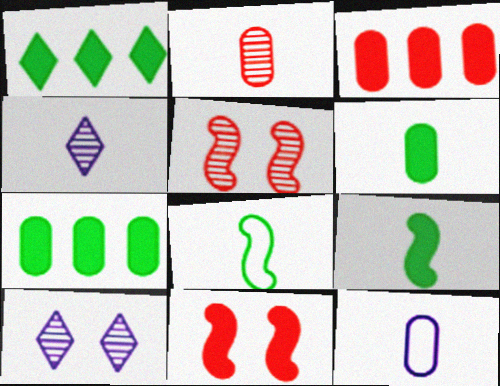[[1, 5, 12], 
[2, 6, 12], 
[3, 8, 10]]